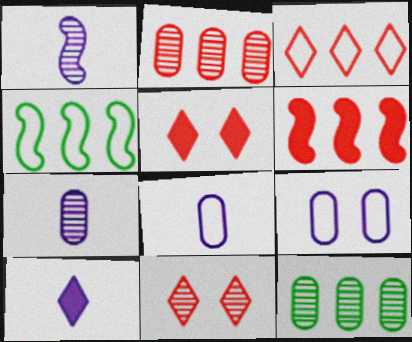[[1, 8, 10], 
[1, 11, 12], 
[2, 3, 6], 
[4, 5, 7]]